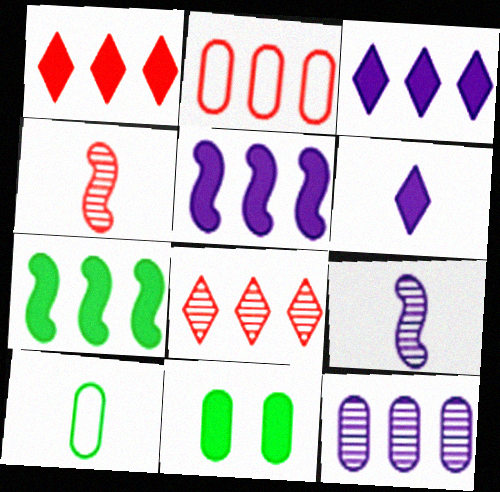[[4, 6, 10]]